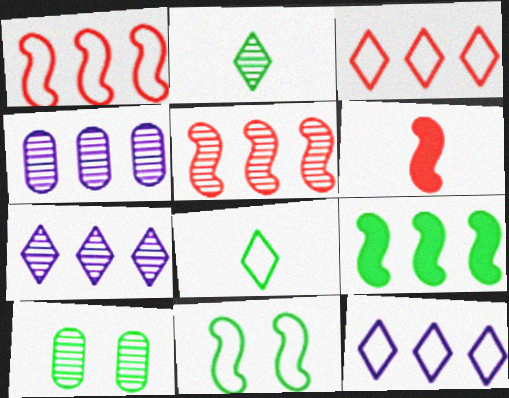[[3, 4, 9], 
[6, 10, 12], 
[8, 9, 10]]